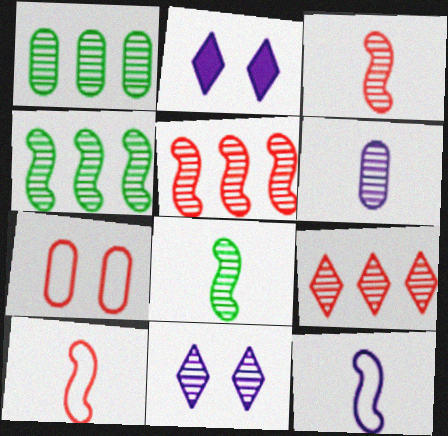[[1, 2, 10], 
[1, 3, 11]]